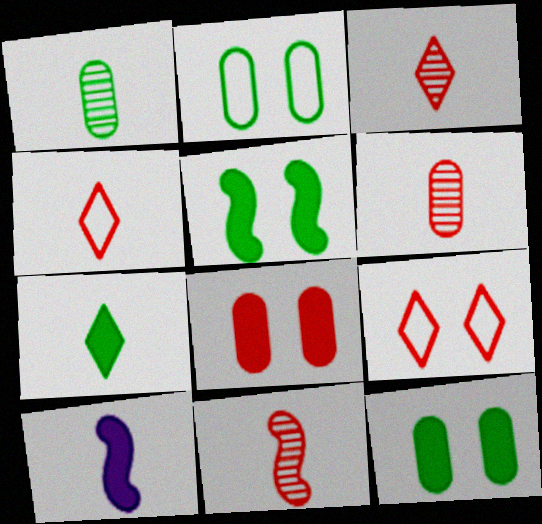[[1, 4, 10], 
[3, 6, 11]]